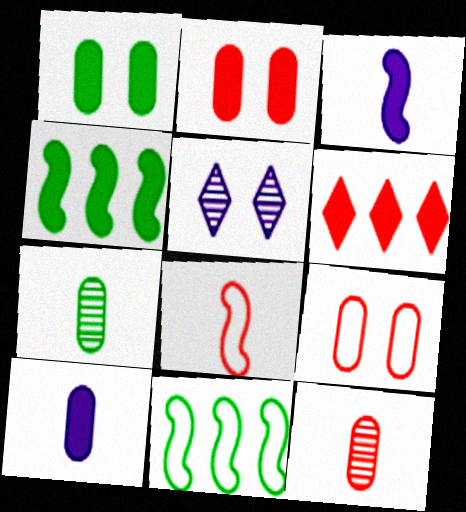[[1, 3, 6]]